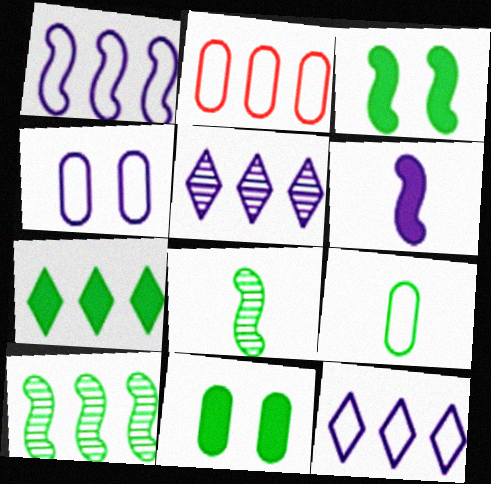[[2, 4, 9], 
[4, 5, 6]]